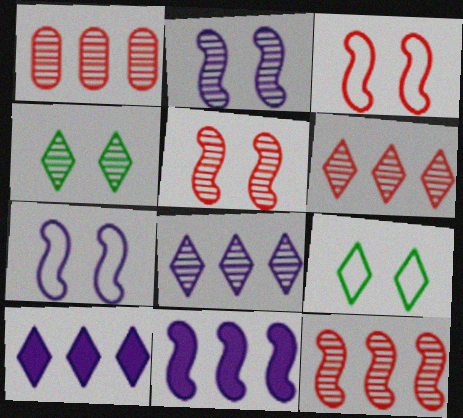[[1, 6, 12]]